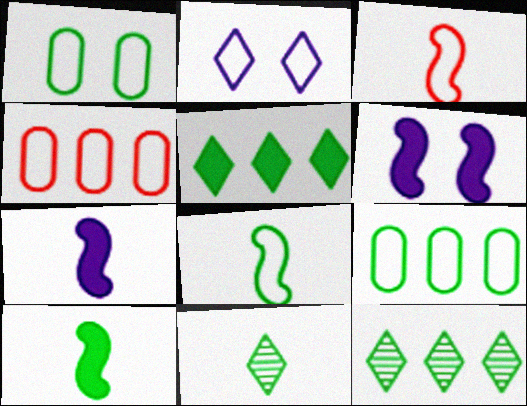[[1, 10, 12], 
[2, 3, 9], 
[2, 4, 8], 
[4, 6, 11]]